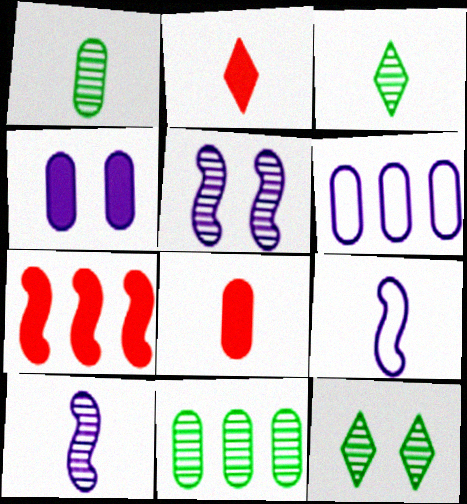[[1, 2, 9], 
[3, 8, 9]]